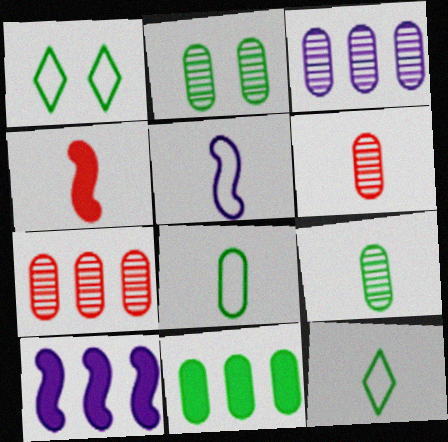[[1, 3, 4], 
[1, 6, 10], 
[2, 3, 6], 
[2, 8, 11]]